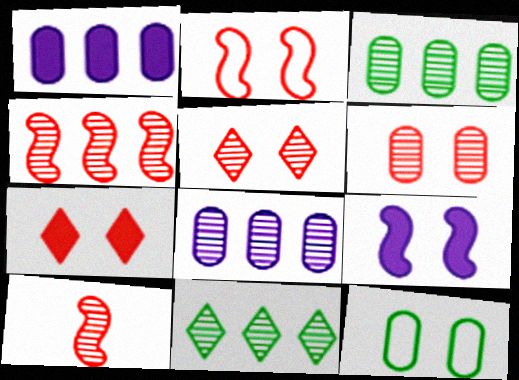[[2, 6, 7], 
[4, 8, 11], 
[5, 9, 12]]